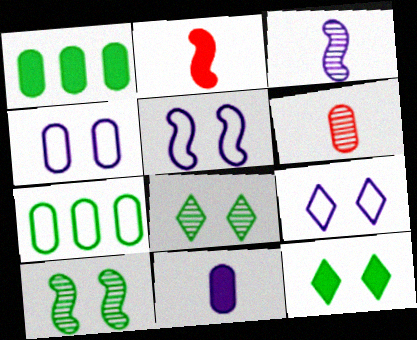[[1, 4, 6], 
[4, 5, 9]]